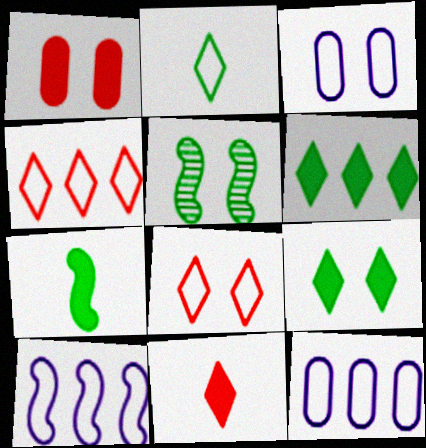[[5, 11, 12]]